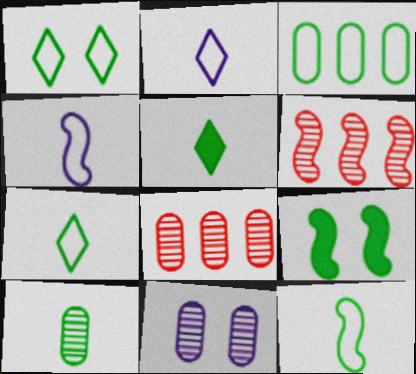[[1, 3, 12], 
[2, 8, 9], 
[4, 6, 9], 
[5, 10, 12], 
[8, 10, 11]]